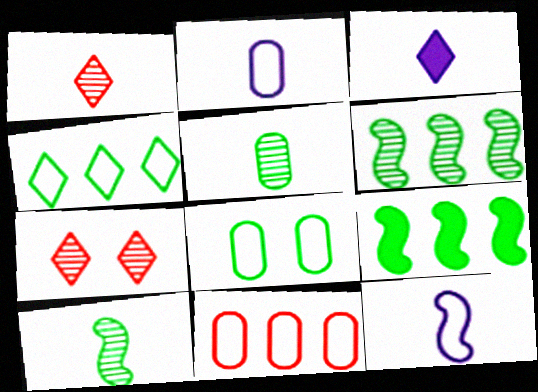[[2, 7, 9], 
[2, 8, 11], 
[3, 4, 7]]